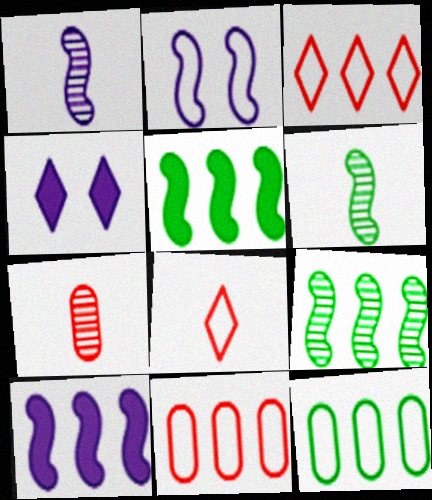[[1, 2, 10], 
[2, 8, 12], 
[4, 6, 11]]